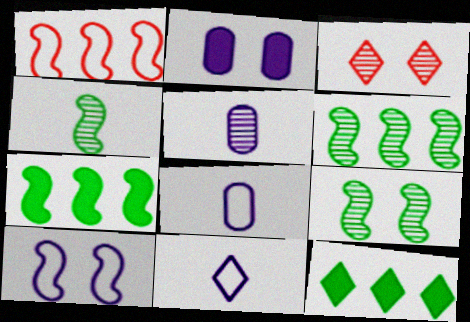[[3, 5, 6], 
[3, 7, 8], 
[3, 11, 12], 
[4, 6, 9]]